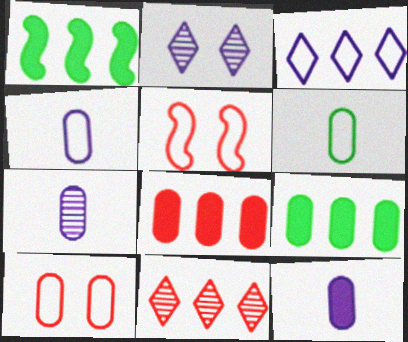[[3, 5, 6], 
[4, 7, 12], 
[7, 9, 10]]